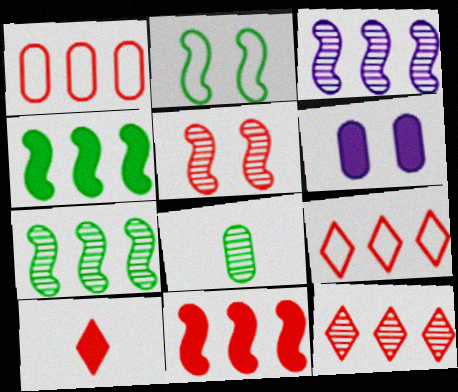[[1, 5, 10], 
[1, 6, 8], 
[1, 11, 12], 
[4, 6, 10]]